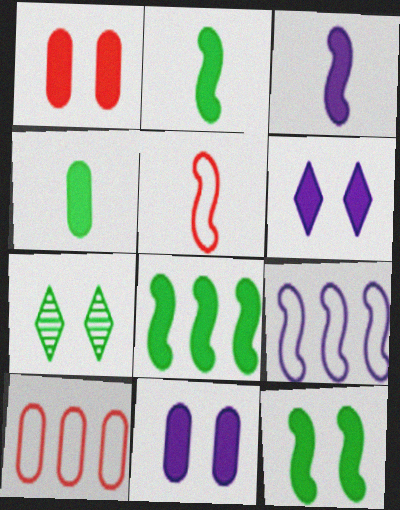[[1, 6, 12], 
[2, 8, 12], 
[3, 7, 10]]